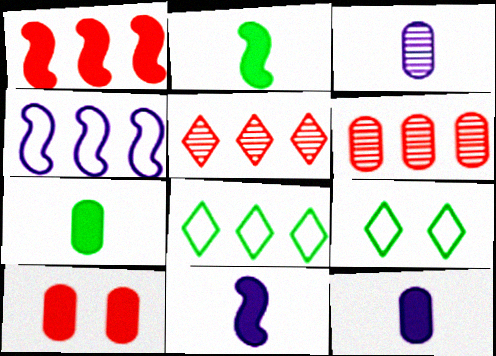[[1, 3, 9], 
[6, 9, 11]]